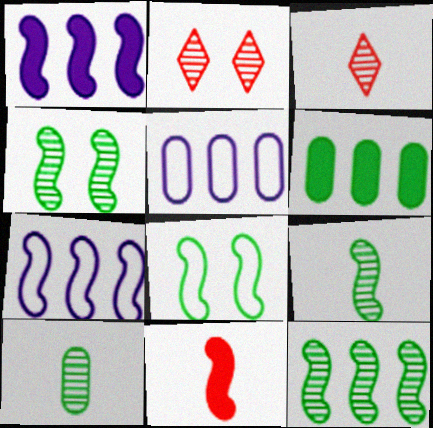[[4, 7, 11], 
[4, 9, 12]]